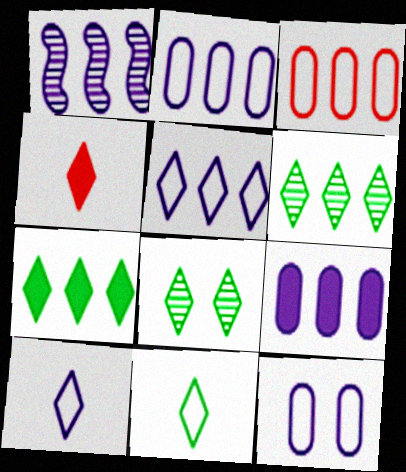[[1, 3, 7], 
[1, 5, 9], 
[4, 5, 8], 
[7, 8, 11]]